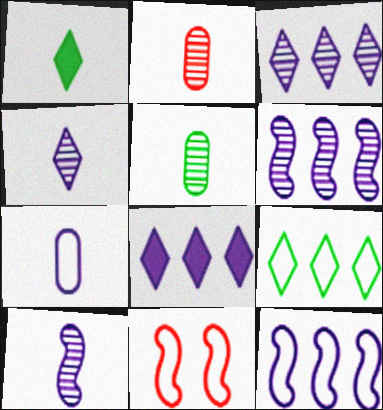[[5, 8, 11], 
[7, 9, 11]]